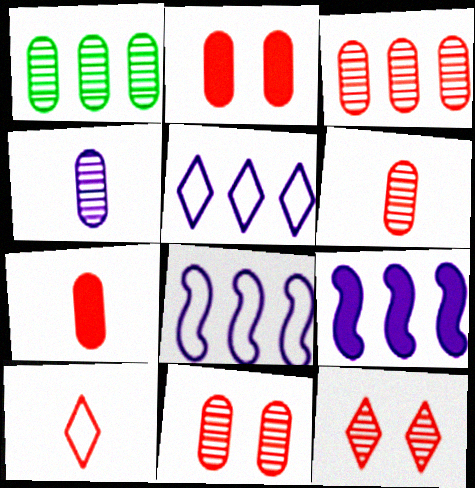[[1, 4, 11], 
[3, 6, 11]]